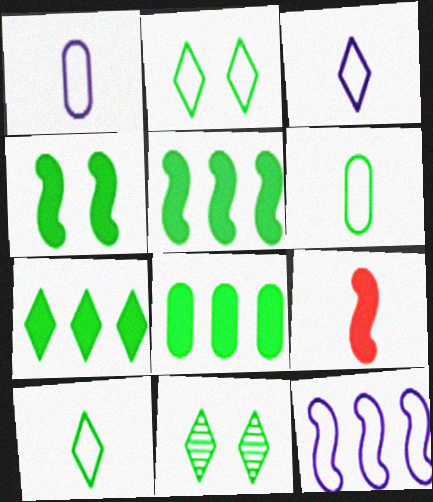[[5, 6, 11], 
[5, 7, 8], 
[7, 10, 11]]